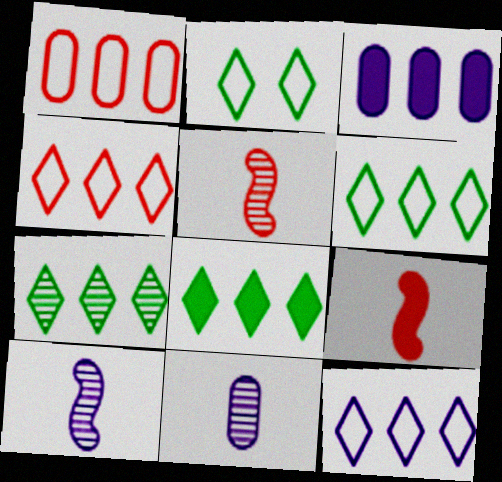[[2, 3, 5], 
[4, 6, 12], 
[6, 7, 8]]